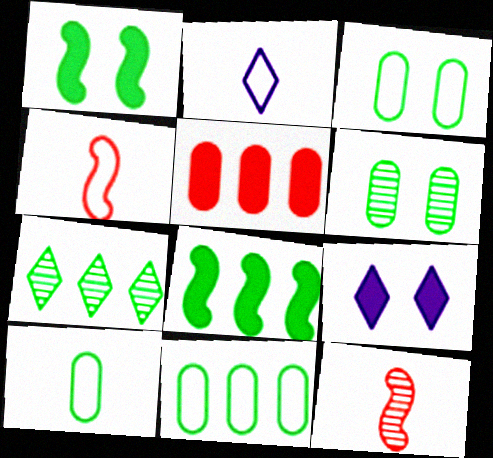[[1, 7, 10], 
[2, 4, 10], 
[3, 10, 11], 
[7, 8, 11], 
[9, 11, 12]]